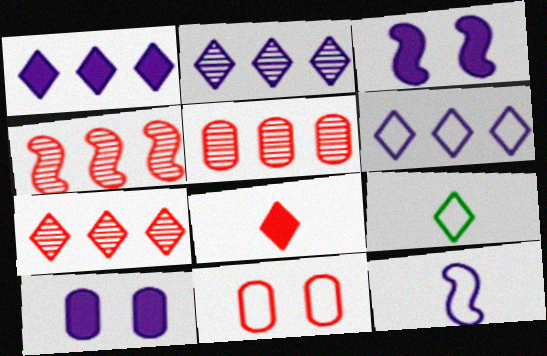[[1, 2, 6], 
[2, 10, 12], 
[3, 5, 9], 
[4, 5, 7], 
[4, 8, 11], 
[4, 9, 10]]